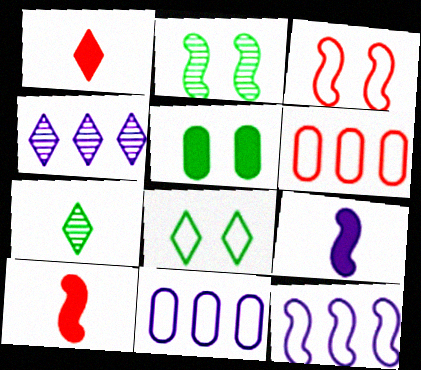[[1, 2, 11], 
[1, 4, 8], 
[2, 5, 8], 
[2, 10, 12]]